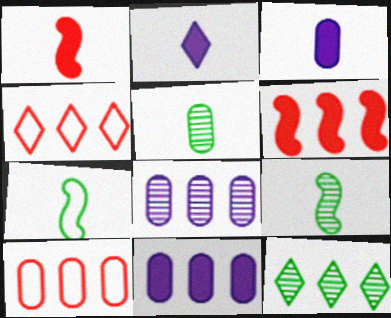[]